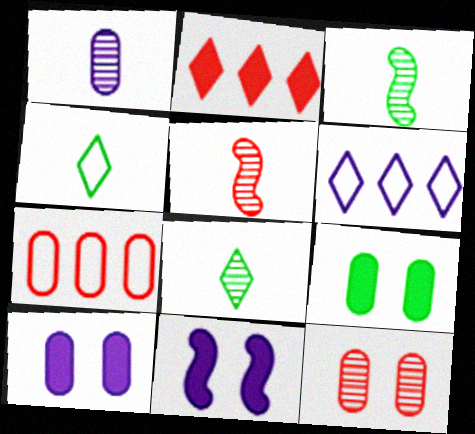[[1, 5, 8], 
[1, 6, 11], 
[1, 7, 9], 
[5, 6, 9], 
[7, 8, 11]]